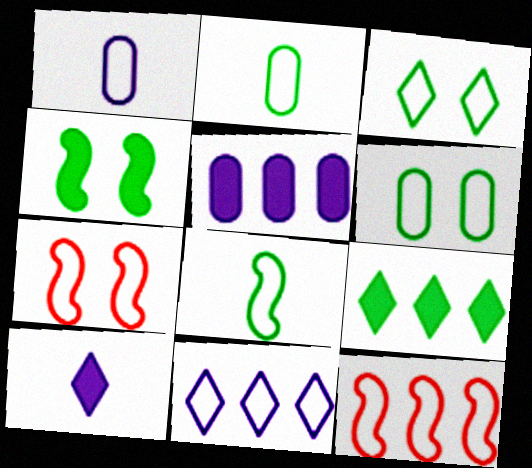[[1, 3, 12], 
[2, 7, 11]]